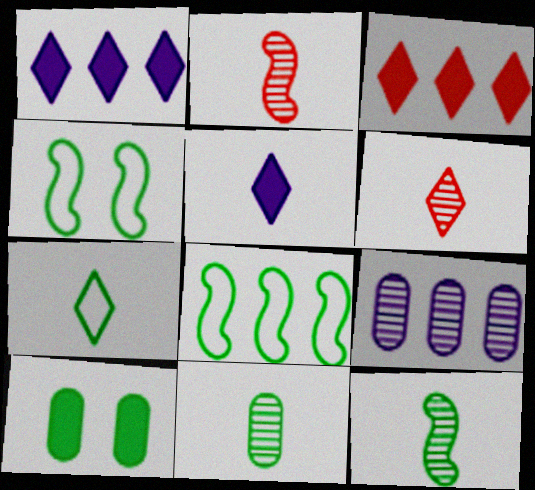[[3, 8, 9], 
[5, 6, 7]]